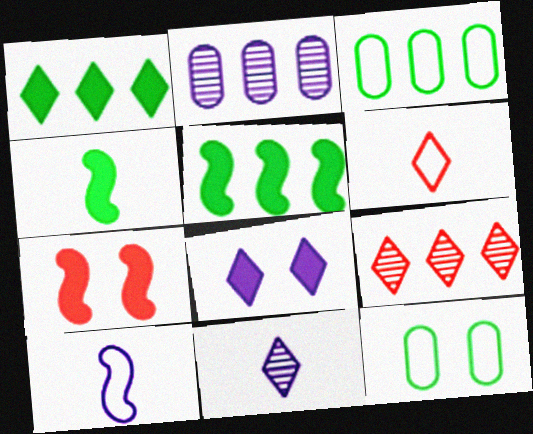[[2, 8, 10], 
[3, 7, 11]]